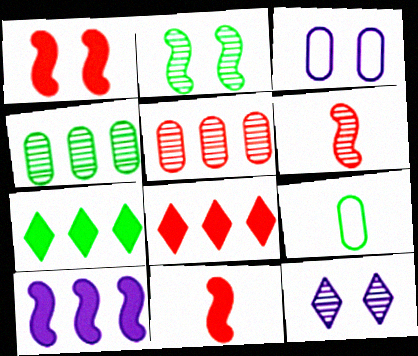[[2, 7, 9], 
[3, 6, 7], 
[4, 6, 12]]